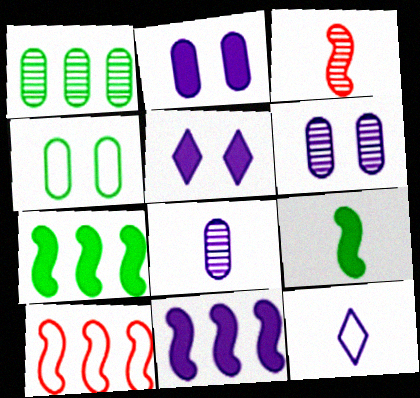[[4, 10, 12], 
[6, 11, 12]]